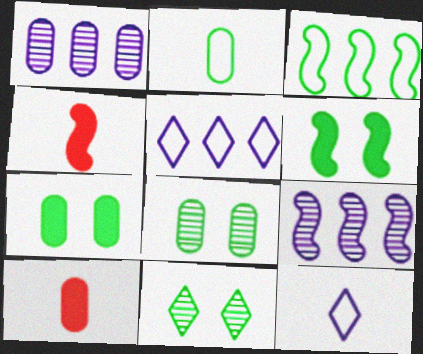[[4, 5, 8]]